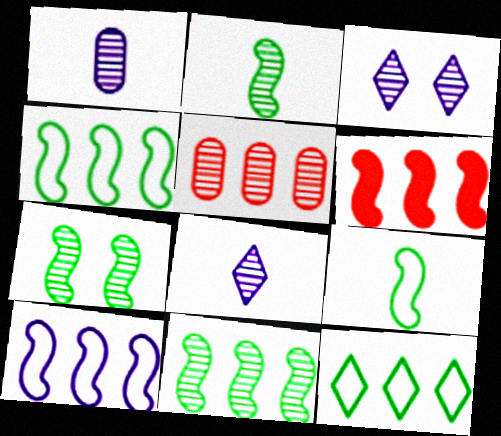[[2, 3, 5], 
[2, 7, 11], 
[5, 7, 8], 
[6, 10, 11]]